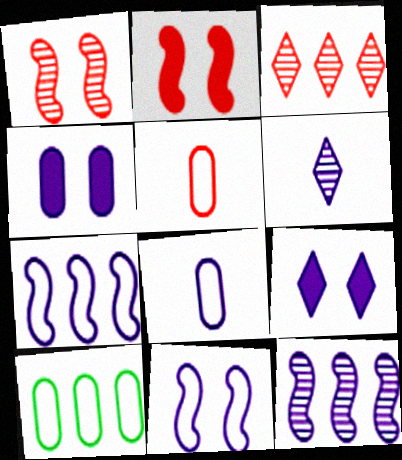[[2, 3, 5], 
[2, 6, 10], 
[4, 6, 7], 
[8, 9, 12]]